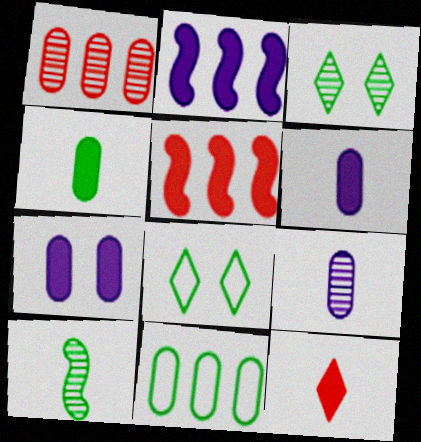[[5, 8, 9]]